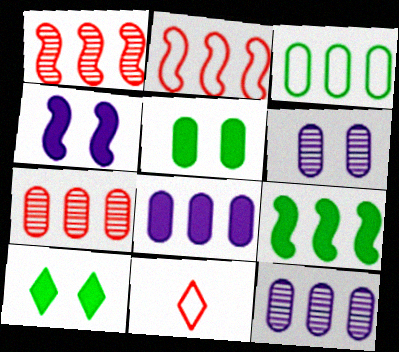[[3, 7, 8], 
[6, 9, 11]]